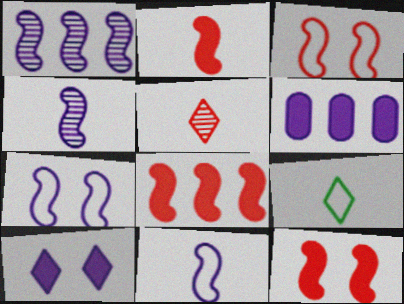[[2, 8, 12]]